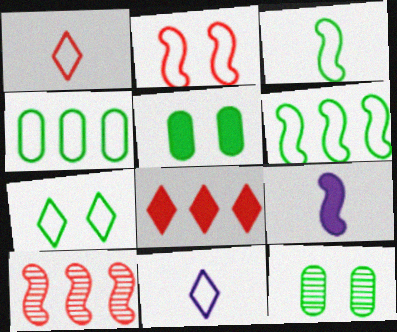[[2, 4, 11], 
[3, 4, 7], 
[5, 8, 9], 
[5, 10, 11]]